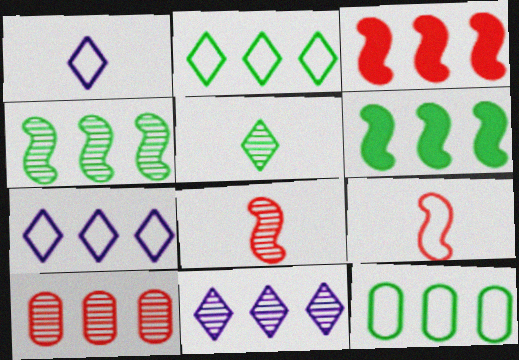[[3, 11, 12], 
[4, 10, 11], 
[6, 7, 10]]